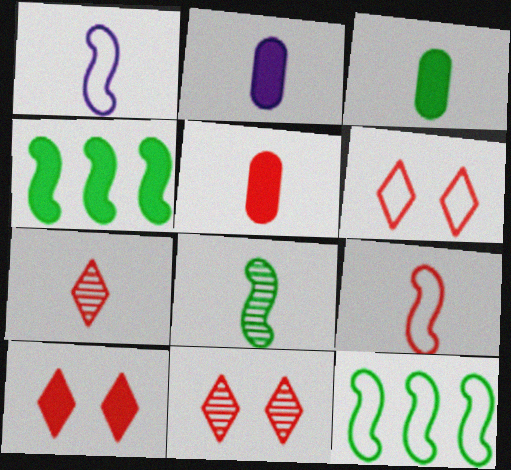[[1, 3, 7], 
[2, 3, 5], 
[2, 4, 10], 
[2, 11, 12], 
[5, 7, 9], 
[6, 10, 11]]